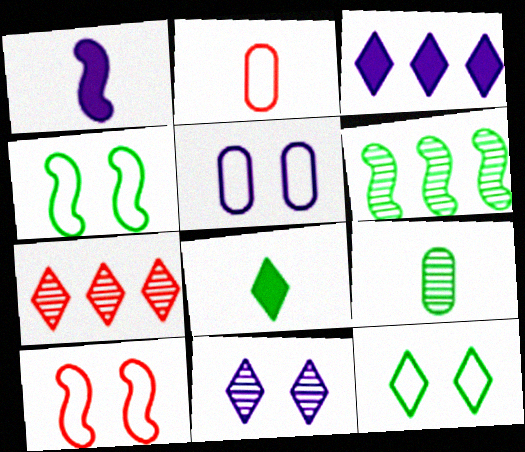[[1, 6, 10], 
[3, 9, 10], 
[5, 10, 12]]